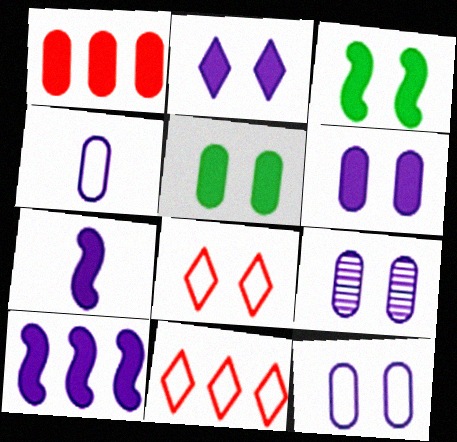[[3, 8, 9], 
[6, 9, 12]]